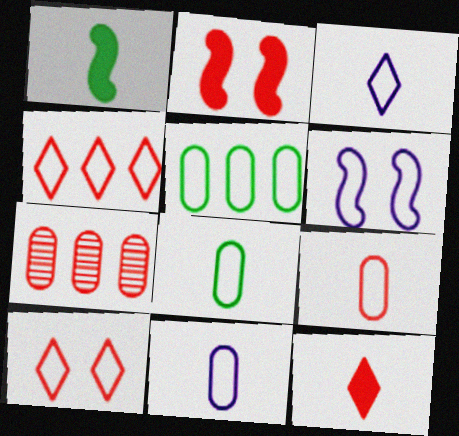[[4, 6, 8], 
[8, 9, 11]]